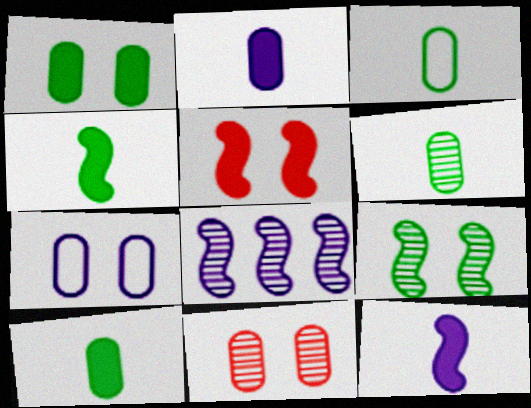[[1, 7, 11], 
[3, 6, 10]]